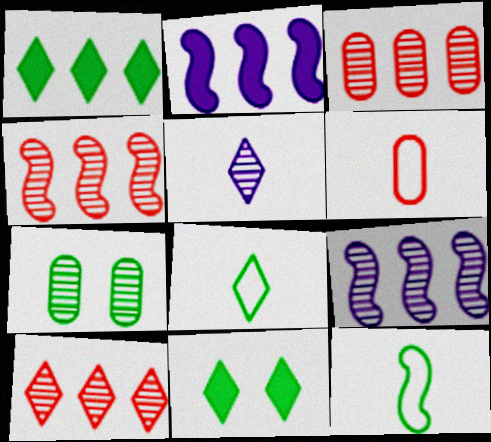[[1, 7, 12], 
[3, 4, 10], 
[4, 5, 7], 
[6, 9, 11]]